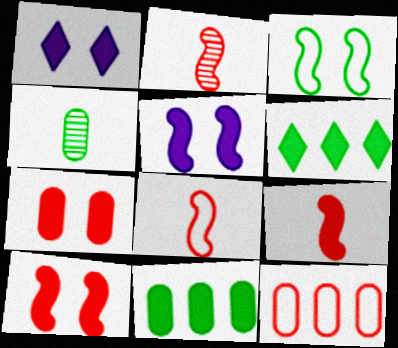[[1, 9, 11], 
[2, 8, 9], 
[3, 4, 6]]